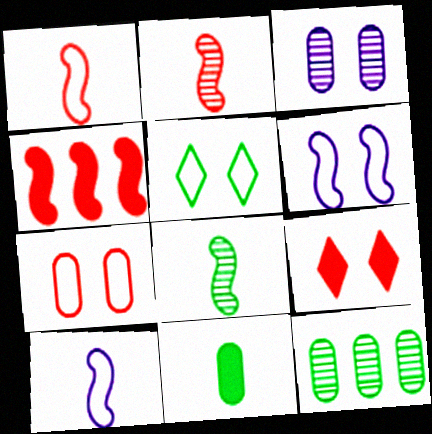[[4, 6, 8], 
[5, 6, 7], 
[9, 10, 12]]